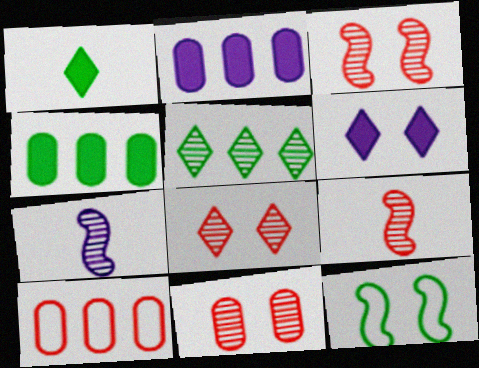[[3, 8, 11], 
[5, 7, 11], 
[6, 11, 12]]